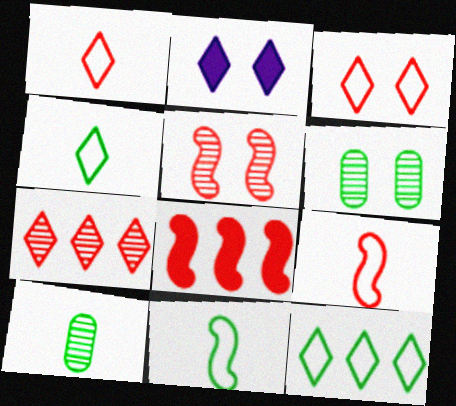[[2, 4, 7], 
[5, 8, 9]]